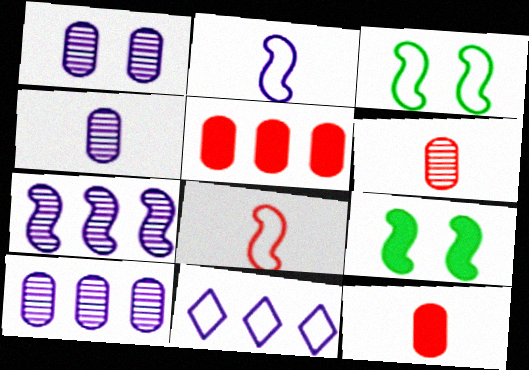[[1, 4, 10], 
[6, 9, 11], 
[7, 8, 9]]